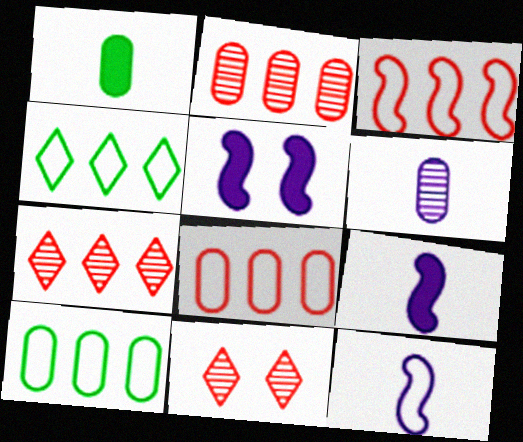[[9, 10, 11]]